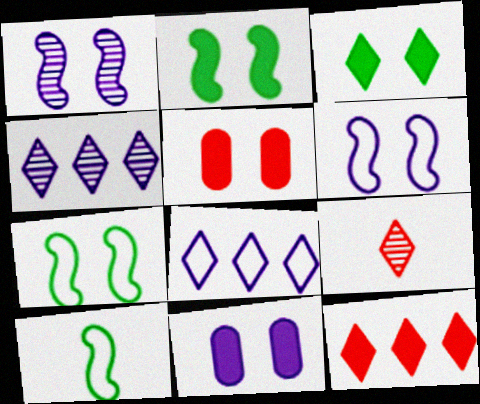[[3, 8, 9], 
[4, 5, 10]]